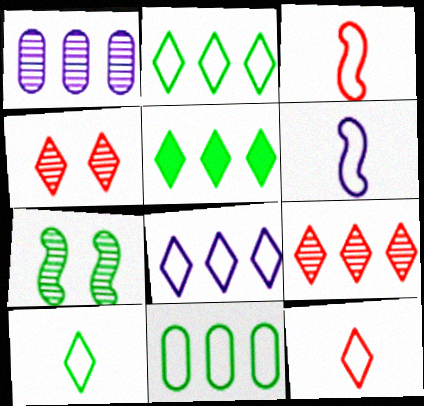[[5, 8, 9]]